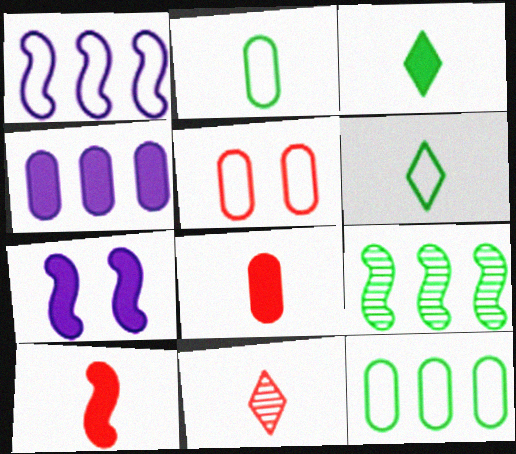[[1, 5, 6], 
[7, 11, 12]]